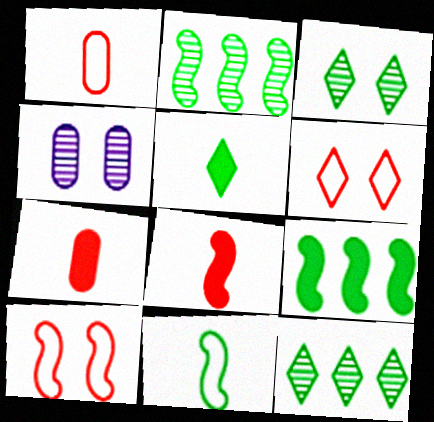[]